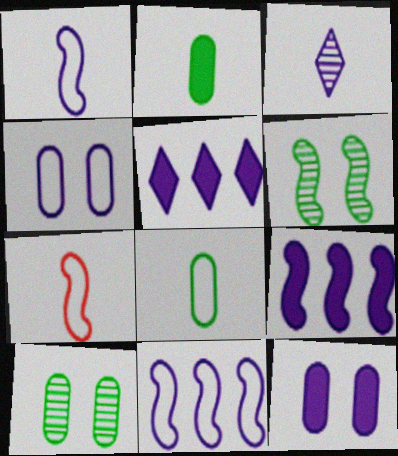[[2, 3, 7], 
[3, 4, 9], 
[3, 11, 12], 
[5, 7, 10], 
[6, 7, 9]]